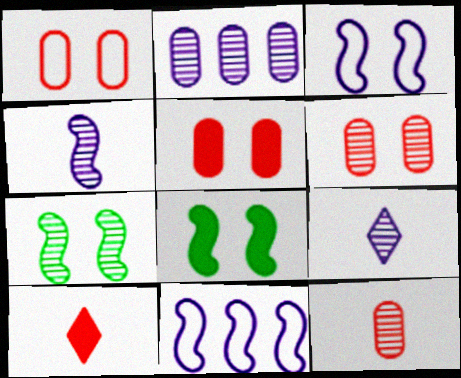[[1, 5, 6]]